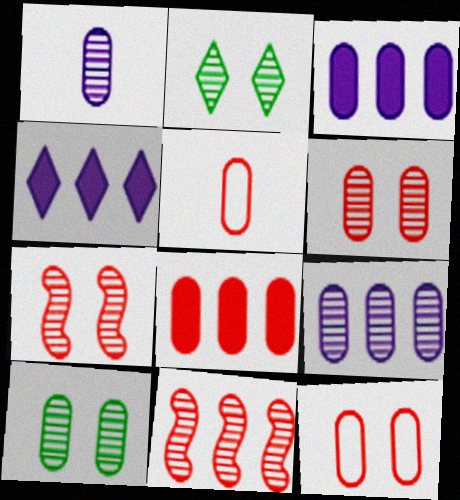[[1, 2, 11], 
[3, 5, 10], 
[5, 6, 8]]